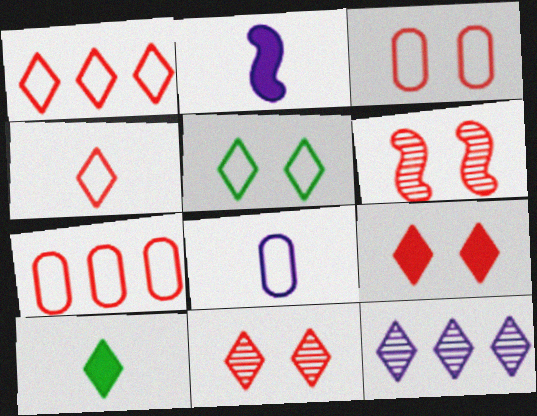[[3, 6, 9]]